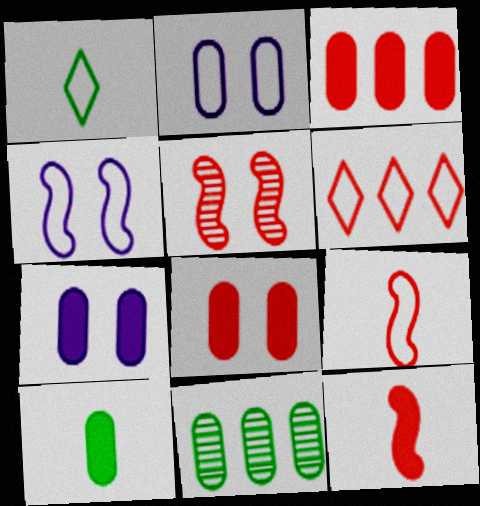[[3, 7, 10]]